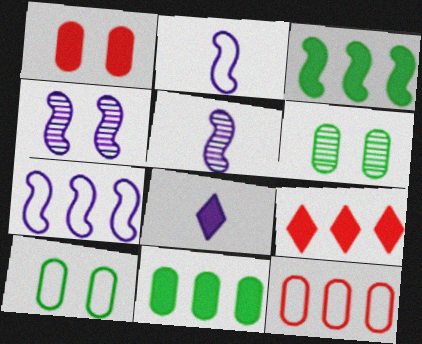[[1, 3, 8], 
[2, 6, 9], 
[5, 9, 10]]